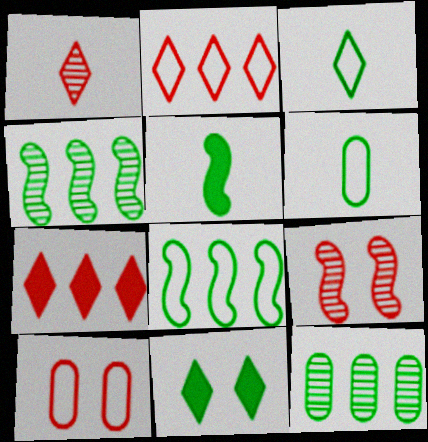[[4, 6, 11]]